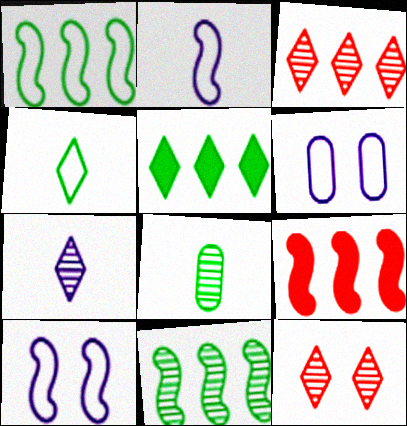[]